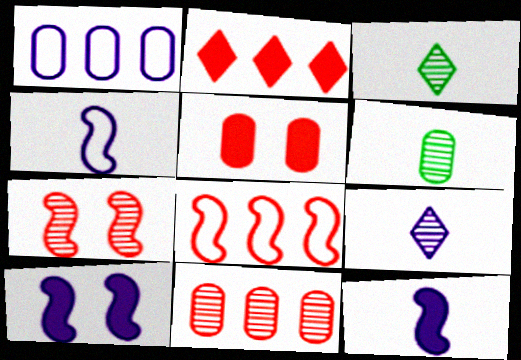[[1, 5, 6], 
[1, 9, 10], 
[2, 8, 11]]